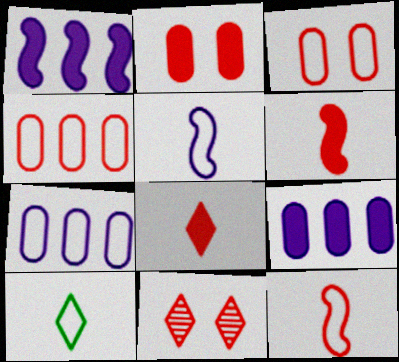[[4, 6, 11]]